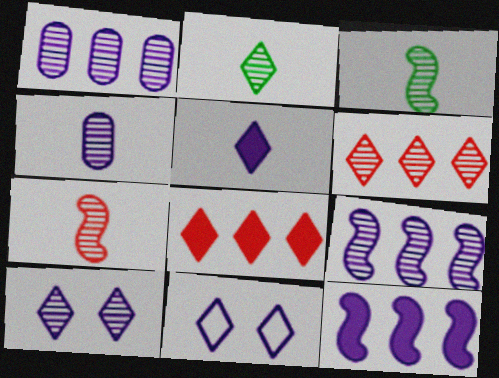[[2, 4, 7], 
[2, 6, 10], 
[2, 8, 11], 
[4, 9, 10], 
[4, 11, 12]]